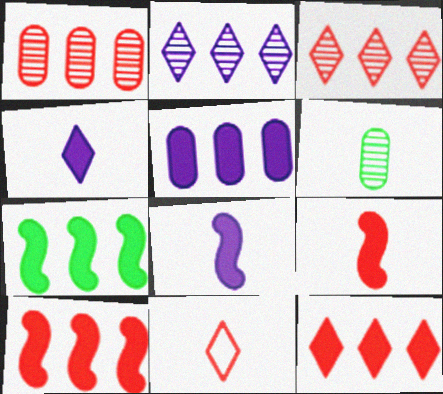[[5, 7, 12], 
[6, 8, 11]]